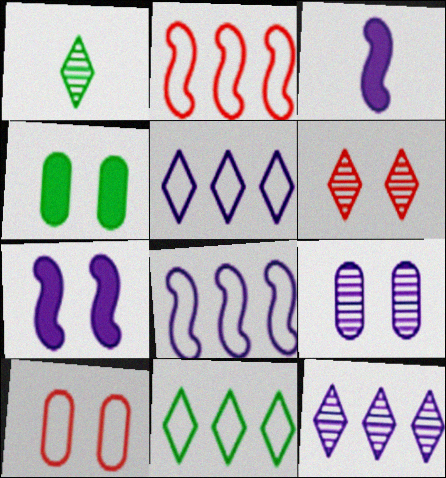[[1, 6, 12], 
[3, 5, 9], 
[4, 9, 10]]